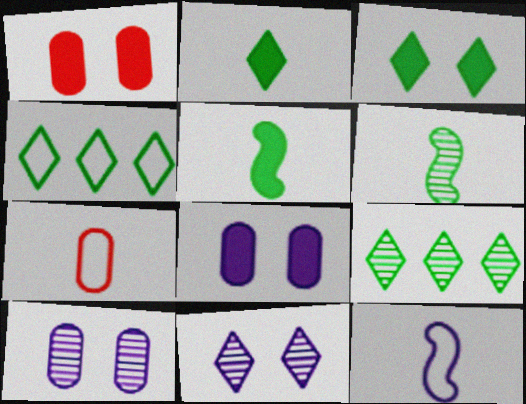[[1, 9, 12]]